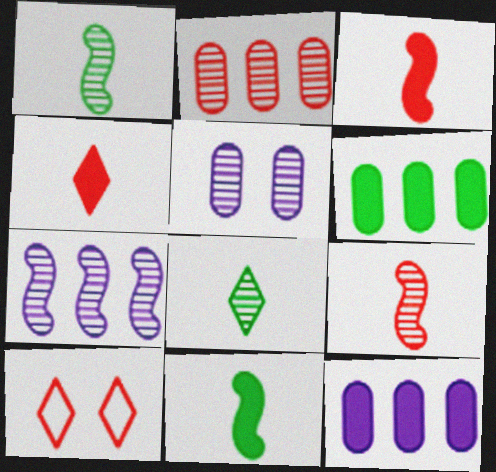[[1, 10, 12], 
[2, 3, 10]]